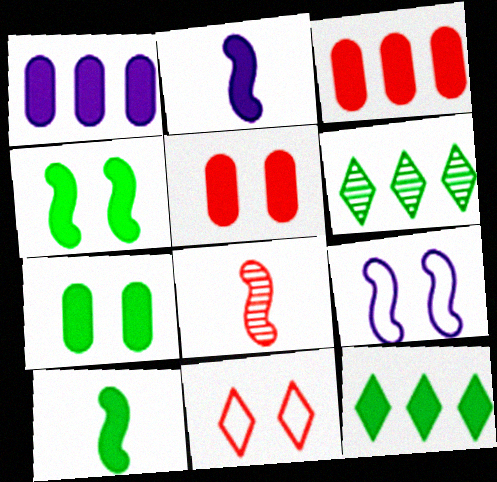[[2, 5, 12], 
[3, 8, 11], 
[7, 10, 12]]